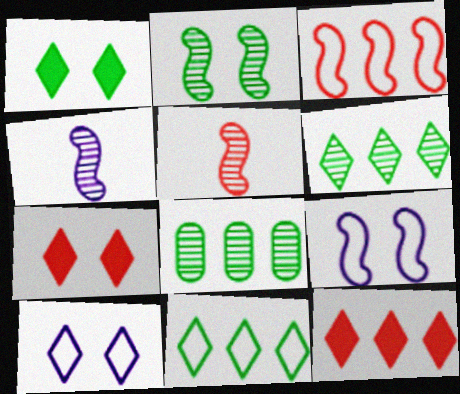[]